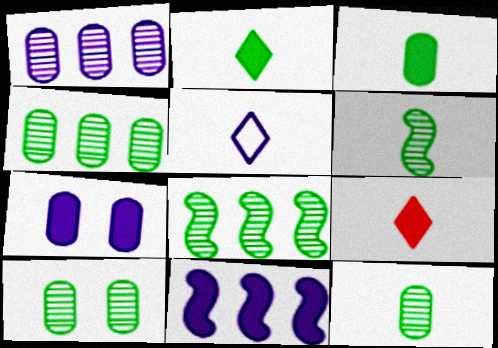[[4, 10, 12]]